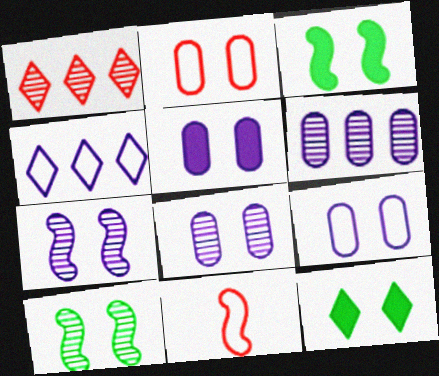[[2, 7, 12], 
[5, 8, 9], 
[6, 11, 12]]